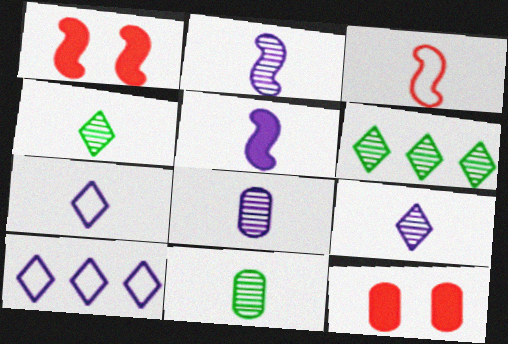[[1, 10, 11], 
[2, 8, 9], 
[5, 7, 8]]